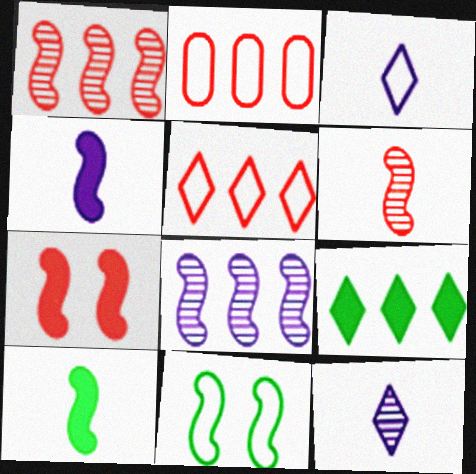[[1, 4, 11], 
[2, 3, 11], 
[2, 8, 9]]